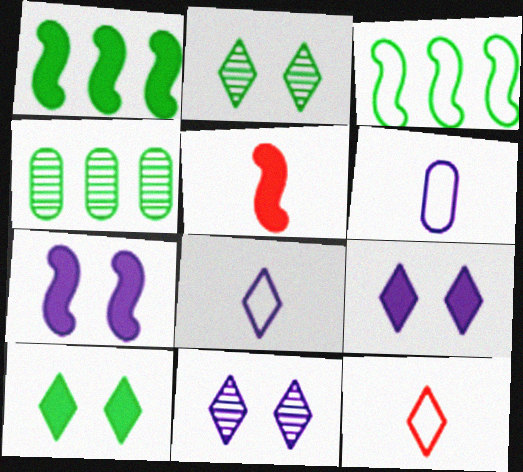[[1, 5, 7], 
[4, 7, 12]]